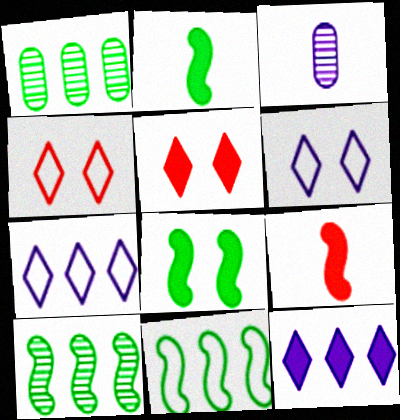[[1, 6, 9], 
[3, 5, 11]]